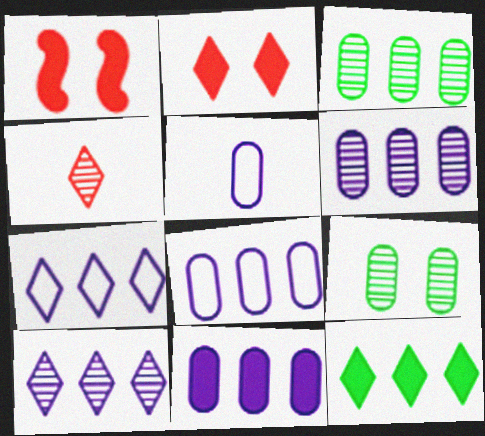[[6, 8, 11]]